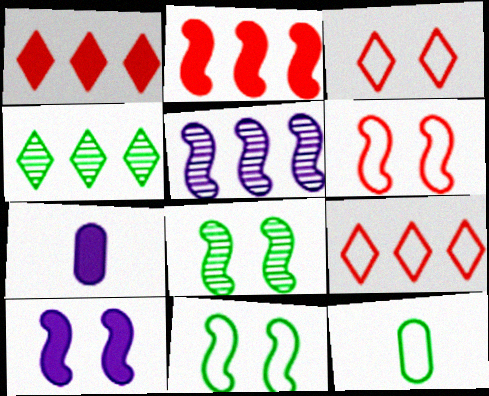[[4, 6, 7], 
[6, 8, 10], 
[7, 8, 9]]